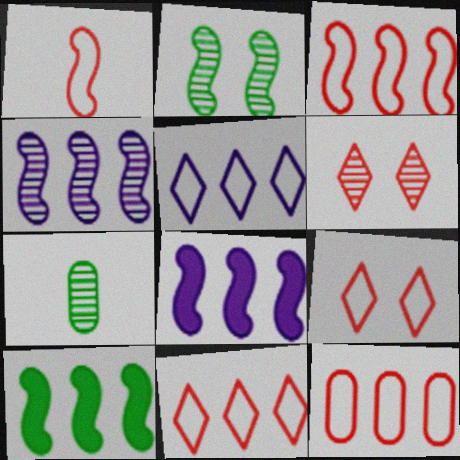[[1, 2, 8], 
[1, 9, 12], 
[3, 4, 10], 
[3, 11, 12], 
[4, 6, 7], 
[7, 8, 9]]